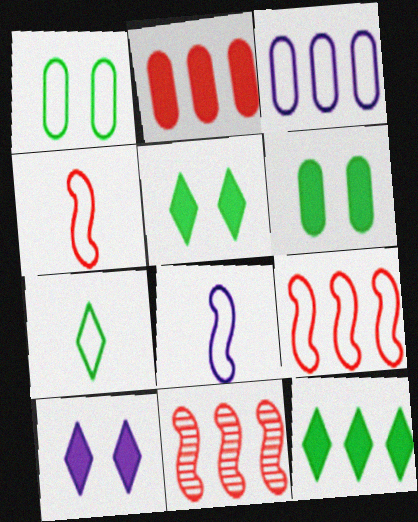[[3, 11, 12]]